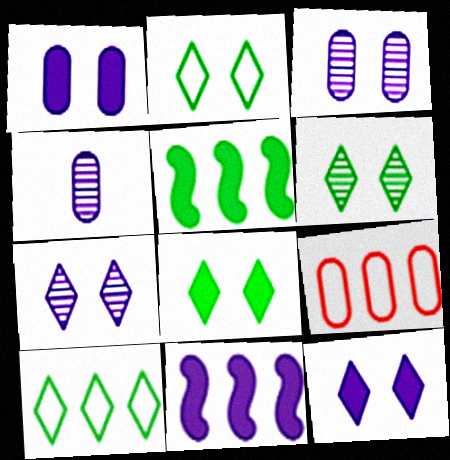[[2, 6, 8]]